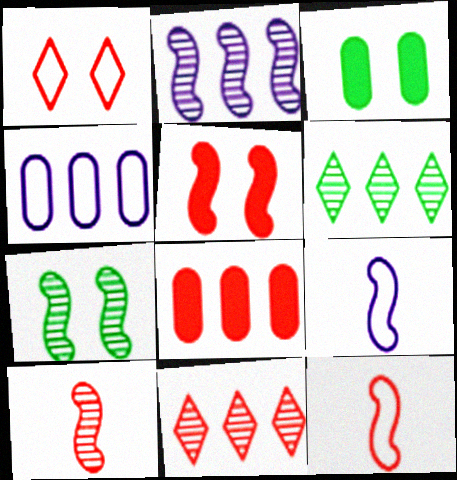[[1, 8, 10], 
[2, 7, 10], 
[3, 9, 11]]